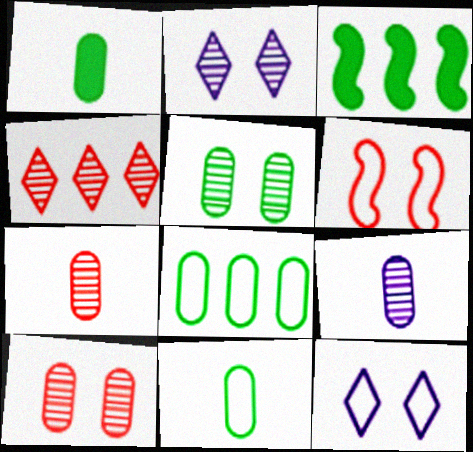[[1, 5, 8], 
[3, 7, 12]]